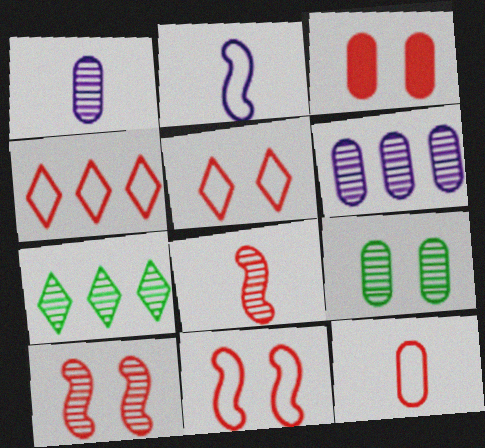[[1, 7, 10], 
[2, 3, 7], 
[3, 4, 8], 
[3, 5, 10], 
[4, 11, 12]]